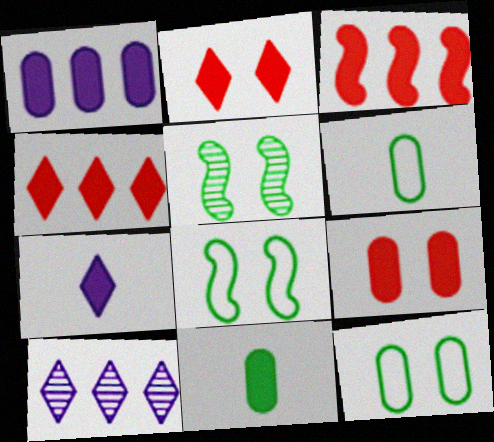[[1, 9, 11]]